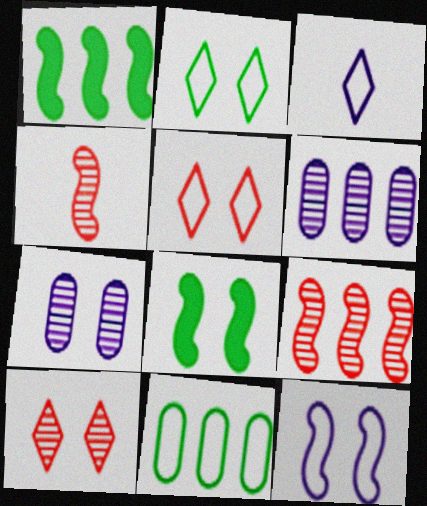[[1, 4, 12], 
[5, 7, 8]]